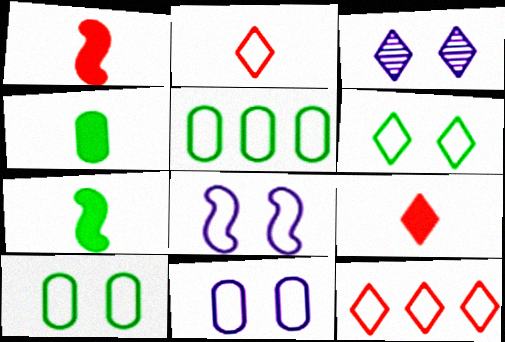[[1, 3, 5], 
[2, 5, 8]]